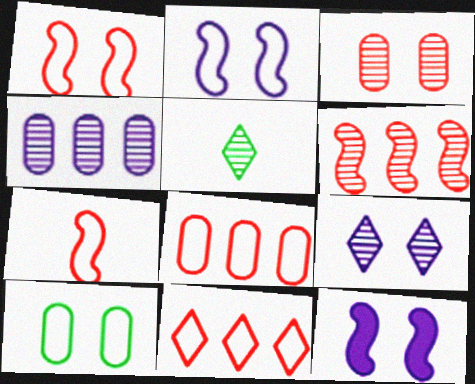[[5, 8, 12]]